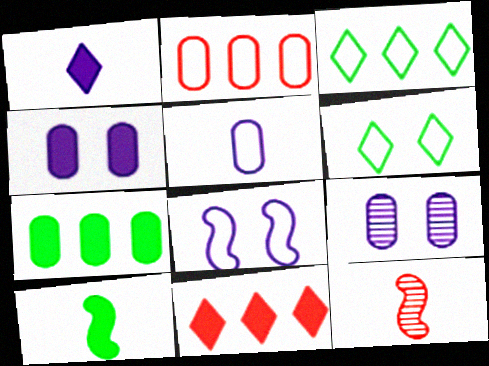[[3, 4, 12], 
[4, 10, 11]]